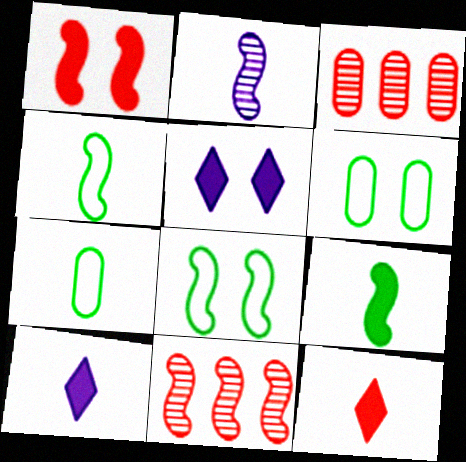[[2, 7, 12], 
[3, 4, 5], 
[3, 8, 10], 
[5, 7, 11], 
[6, 10, 11]]